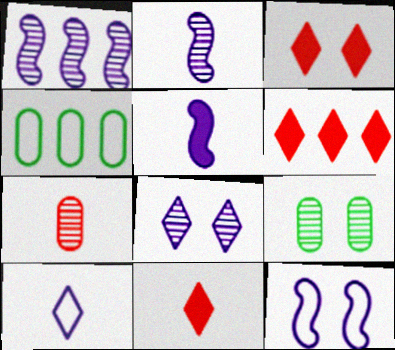[[1, 4, 6], 
[1, 5, 12], 
[2, 3, 4], 
[3, 6, 11], 
[3, 9, 12]]